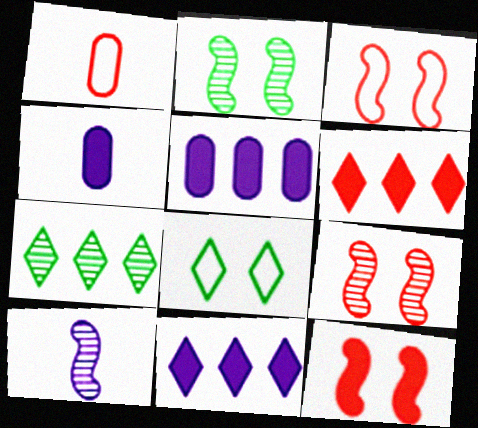[[1, 2, 11], 
[1, 6, 9], 
[3, 4, 7], 
[3, 9, 12]]